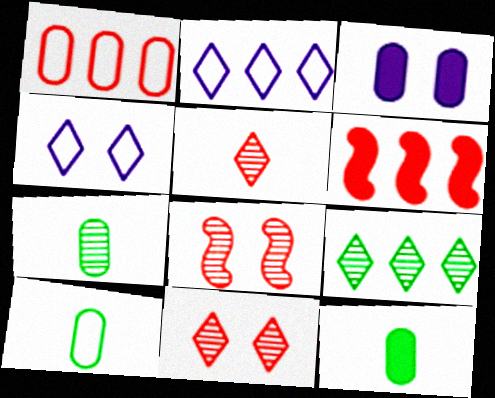[[1, 3, 7], 
[2, 8, 12], 
[4, 6, 7], 
[7, 10, 12]]